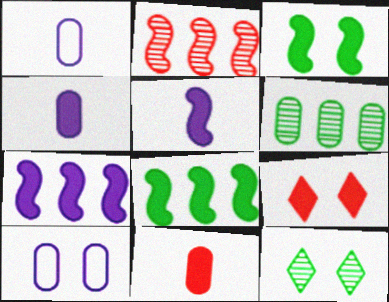[[4, 8, 9], 
[6, 10, 11]]